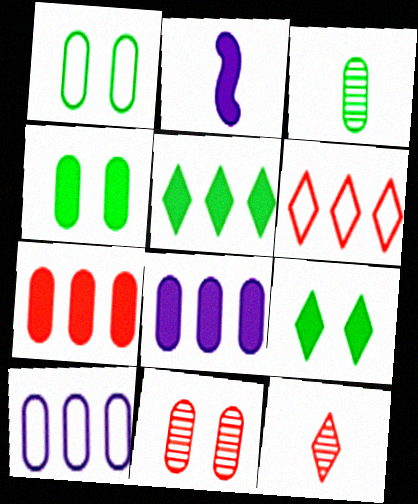[[2, 7, 9]]